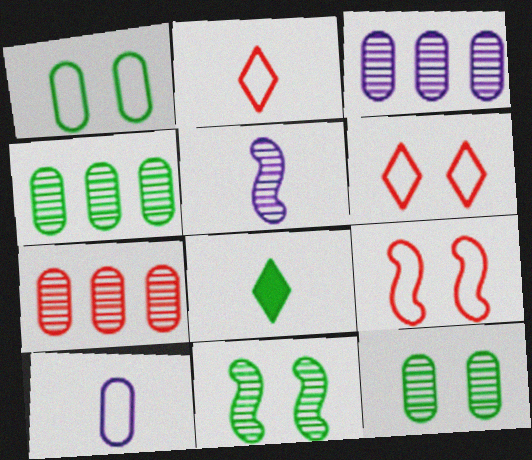[[3, 4, 7], 
[3, 8, 9]]